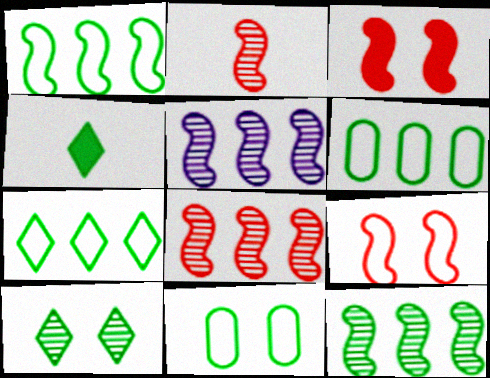[[1, 6, 7], 
[4, 7, 10], 
[4, 11, 12], 
[5, 8, 12]]